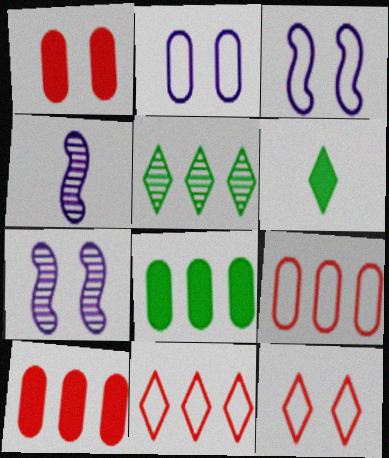[[4, 8, 12], 
[6, 7, 9]]